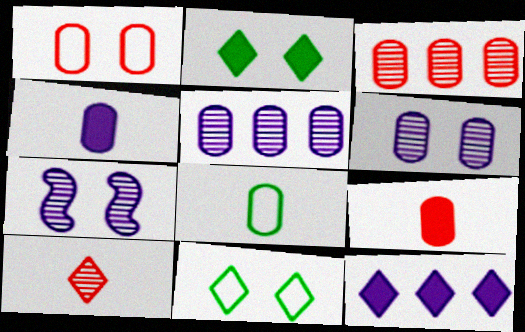[[1, 2, 7], 
[1, 3, 9], 
[10, 11, 12]]